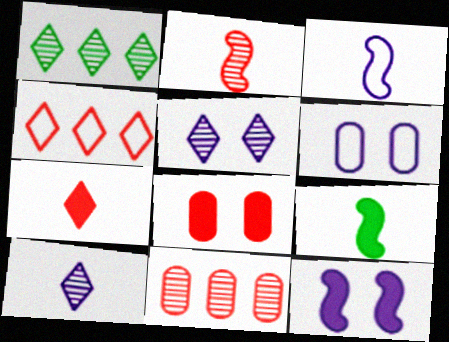[[1, 3, 8], 
[2, 3, 9], 
[2, 4, 8], 
[5, 6, 12]]